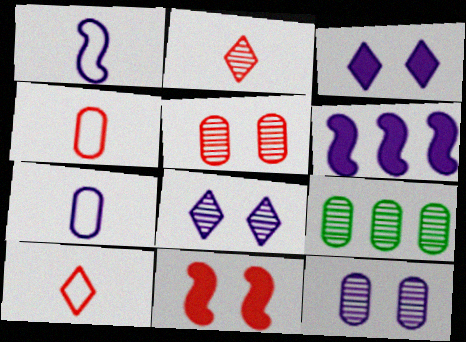[[6, 7, 8]]